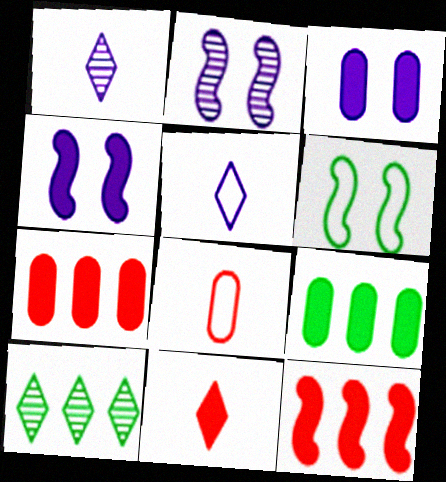[[1, 6, 7], 
[4, 8, 10], 
[4, 9, 11]]